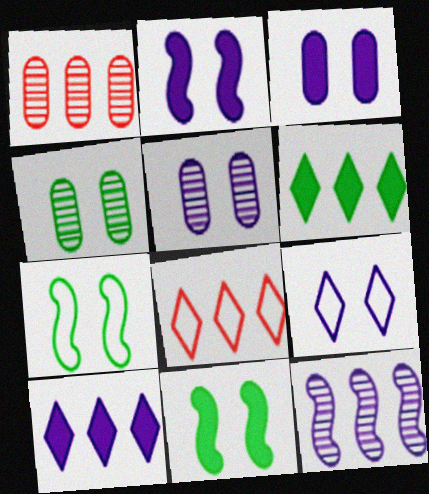[[2, 5, 9]]